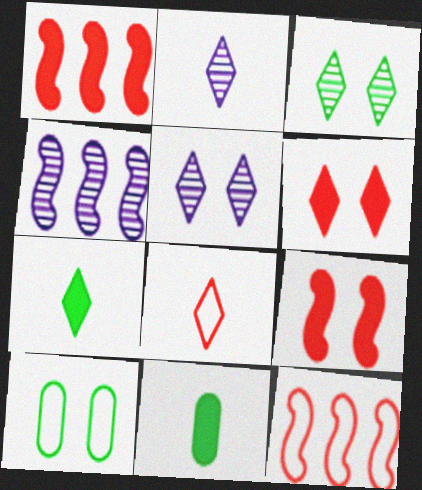[[1, 2, 10], 
[2, 7, 8], 
[5, 9, 10], 
[5, 11, 12]]